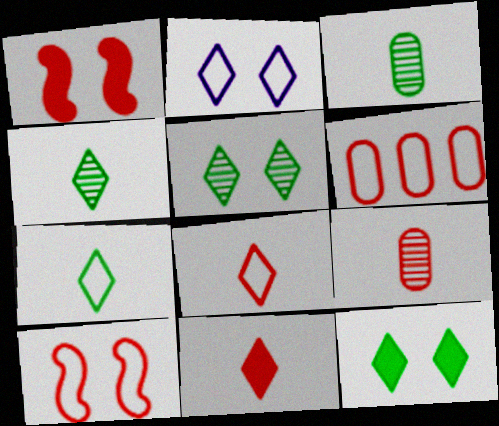[[6, 8, 10]]